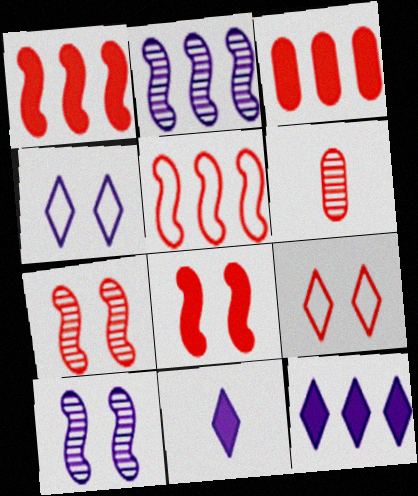[[1, 6, 9]]